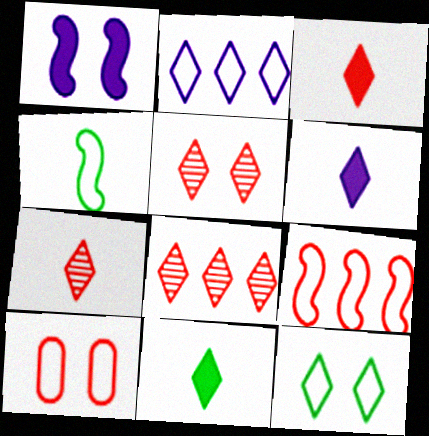[[2, 4, 10], 
[2, 5, 11], 
[3, 6, 11], 
[5, 7, 8], 
[6, 8, 12]]